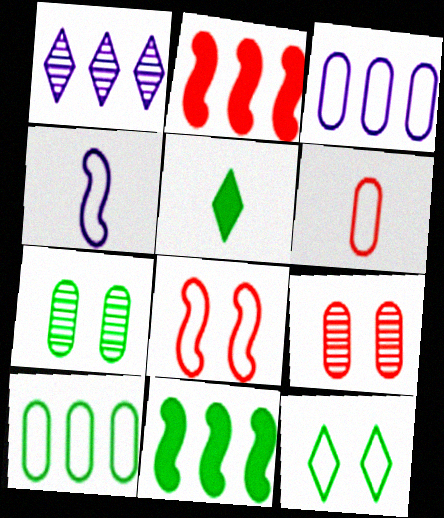[[1, 2, 10]]